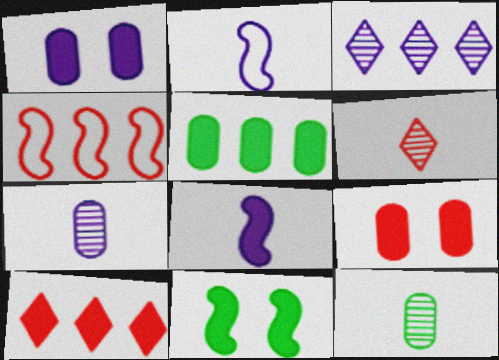[[1, 2, 3], 
[3, 4, 5], 
[4, 6, 9]]